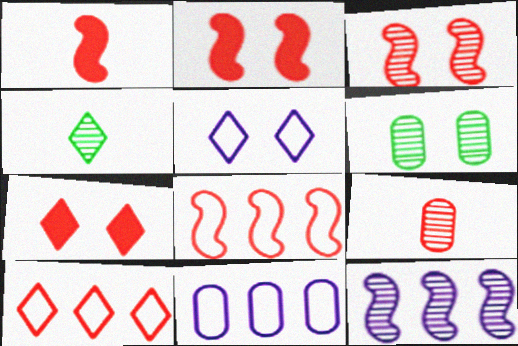[[1, 3, 8], 
[2, 4, 11], 
[2, 5, 6], 
[2, 9, 10], 
[7, 8, 9]]